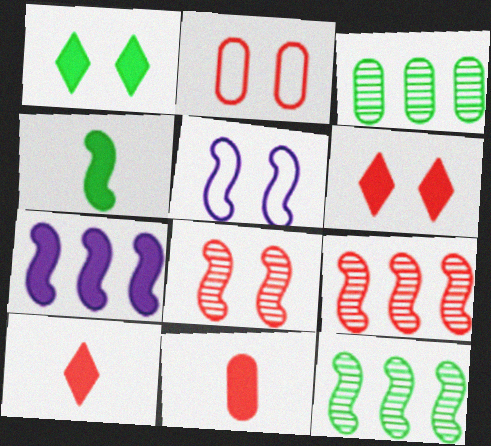[[1, 7, 11], 
[2, 6, 8], 
[2, 9, 10], 
[3, 5, 10], 
[4, 5, 9]]